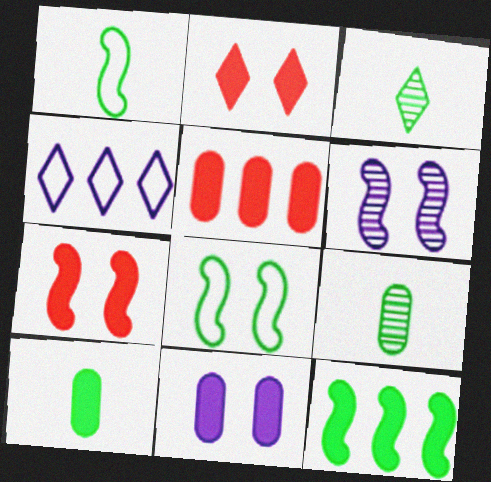[[1, 3, 10], 
[2, 3, 4], 
[4, 7, 9], 
[5, 10, 11], 
[6, 7, 8]]